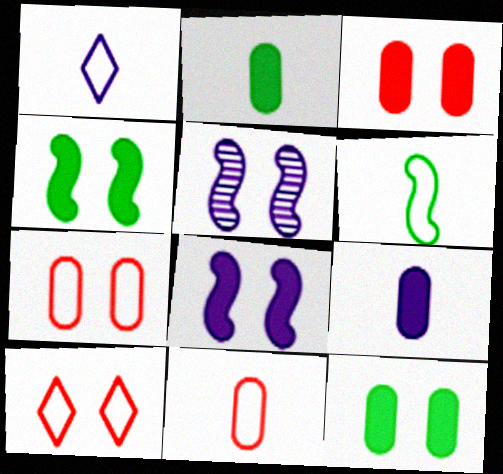[[1, 6, 11], 
[5, 10, 12]]